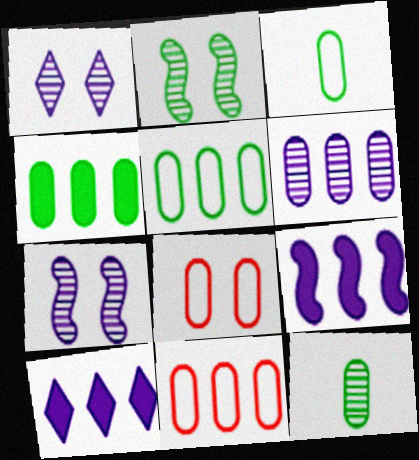[[4, 6, 11]]